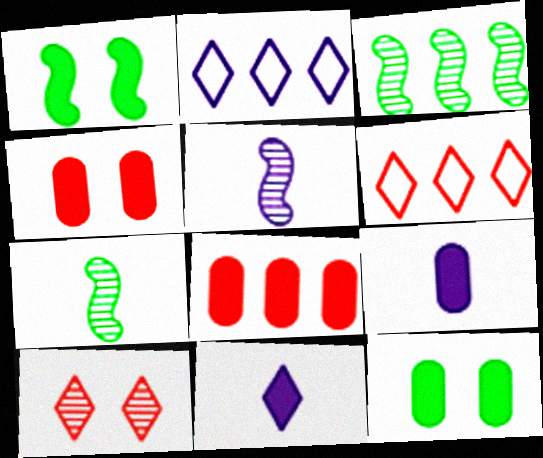[[1, 8, 11], 
[2, 3, 8], 
[2, 4, 7], 
[5, 6, 12], 
[8, 9, 12]]